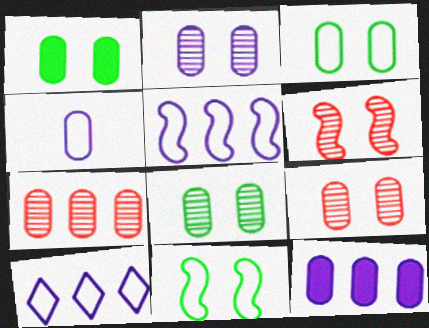[[1, 3, 8], 
[1, 4, 7], 
[2, 4, 12], 
[2, 8, 9]]